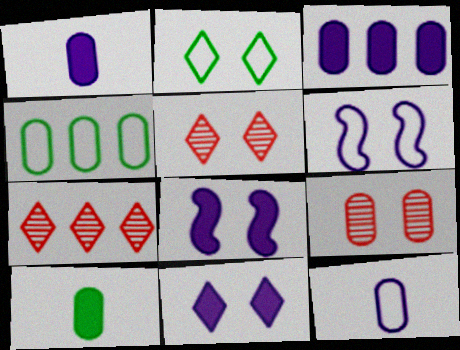[[1, 4, 9], 
[2, 5, 11], 
[2, 8, 9], 
[6, 7, 10]]